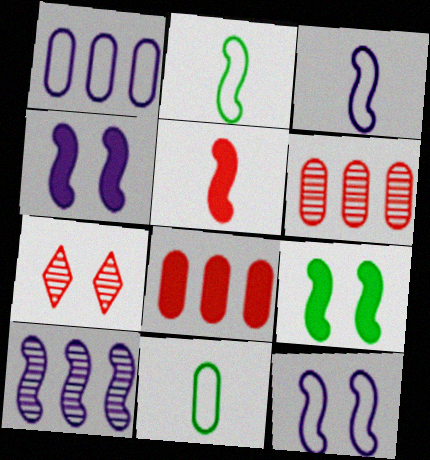[[3, 4, 10]]